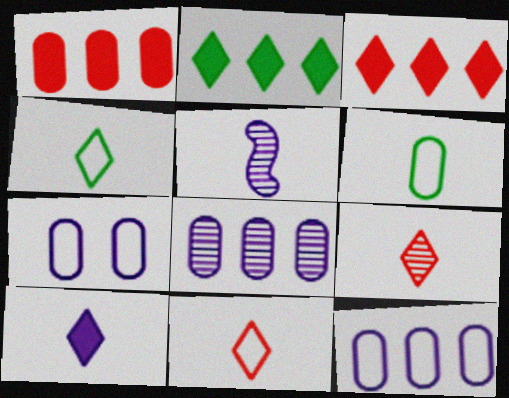[[4, 9, 10]]